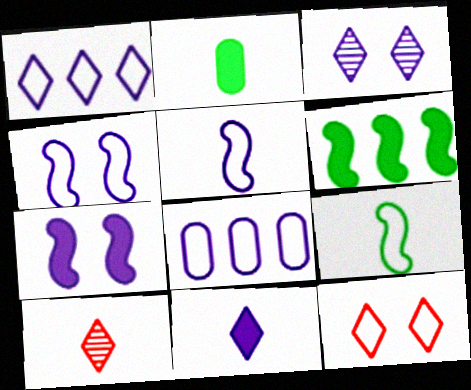[[1, 3, 11], 
[2, 5, 10], 
[8, 9, 12]]